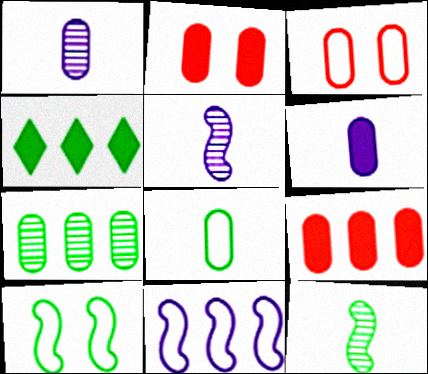[[3, 4, 5], 
[3, 6, 7]]